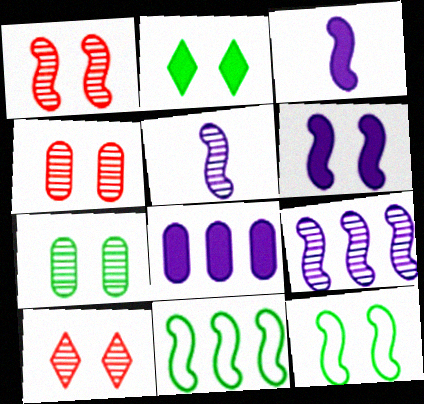[[1, 3, 11], 
[1, 4, 10], 
[1, 6, 12], 
[2, 7, 12]]